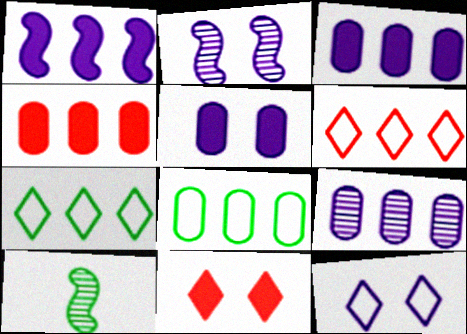[[2, 5, 12], 
[4, 8, 9], 
[4, 10, 12], 
[5, 6, 10]]